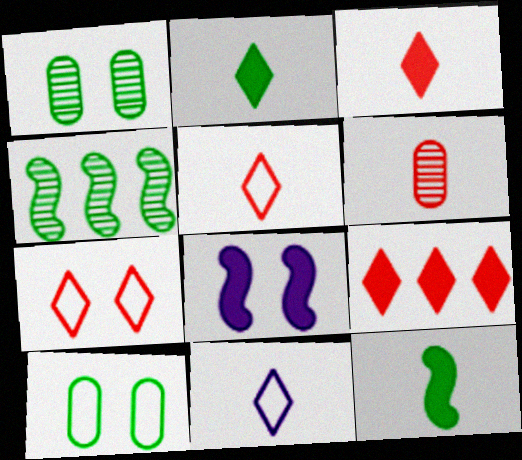[[1, 7, 8], 
[2, 4, 10], 
[6, 11, 12]]